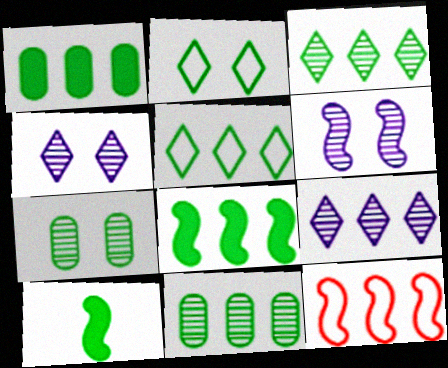[[1, 9, 12], 
[2, 10, 11], 
[5, 7, 10], 
[5, 8, 11], 
[6, 10, 12]]